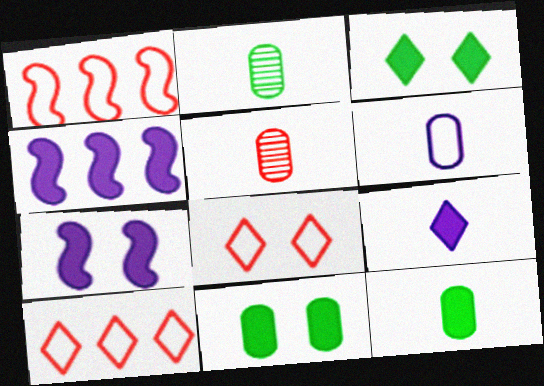[[2, 4, 8], 
[2, 7, 10], 
[5, 6, 12]]